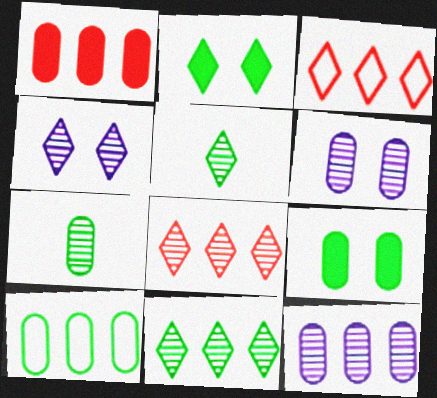[[1, 10, 12], 
[4, 5, 8], 
[7, 9, 10]]